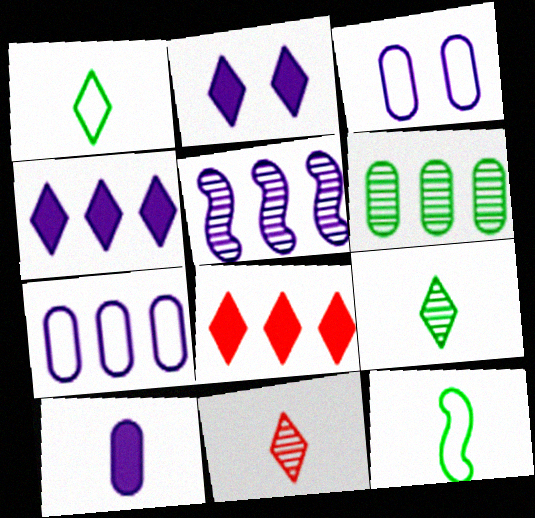[[4, 5, 7], 
[10, 11, 12]]